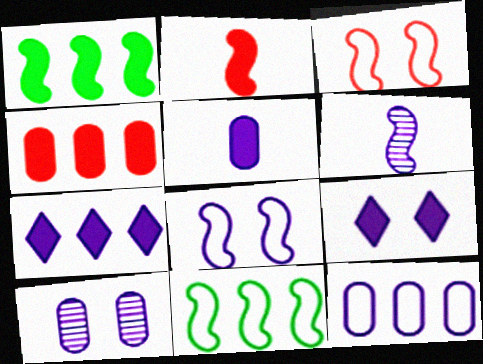[[1, 3, 6], 
[1, 4, 7], 
[5, 10, 12], 
[6, 9, 12], 
[8, 9, 10]]